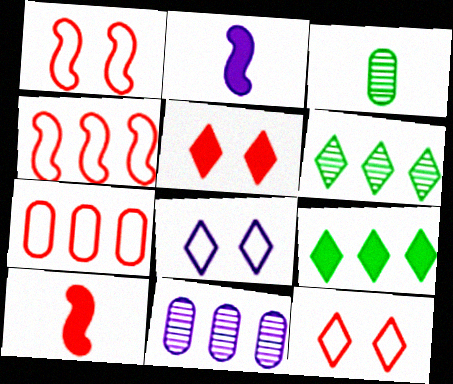[[2, 8, 11], 
[4, 9, 11]]